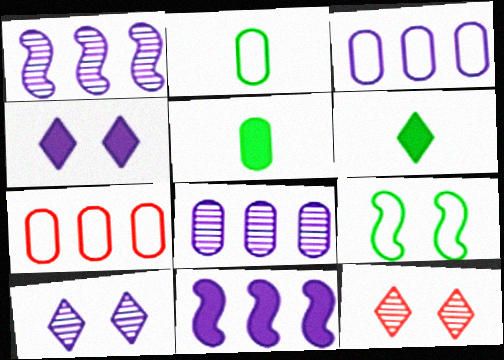[[2, 11, 12]]